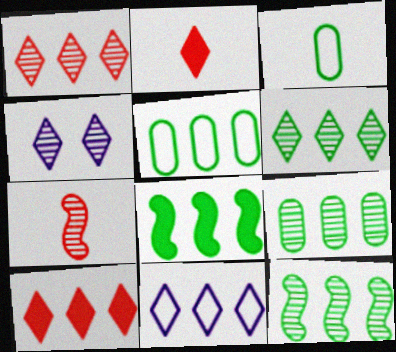[[4, 7, 9], 
[5, 6, 8], 
[6, 9, 12], 
[6, 10, 11]]